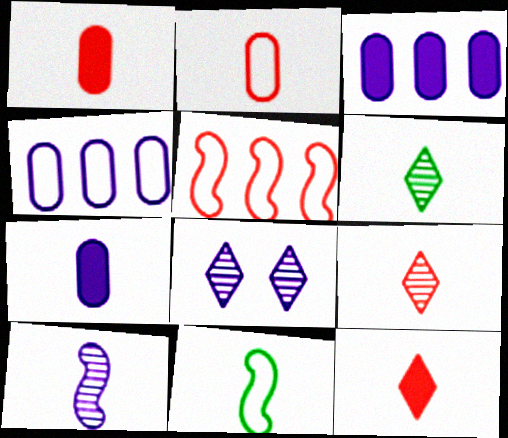[[7, 9, 11]]